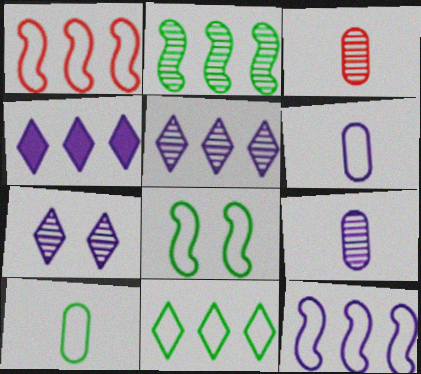[[2, 3, 7], 
[3, 4, 8], 
[8, 10, 11]]